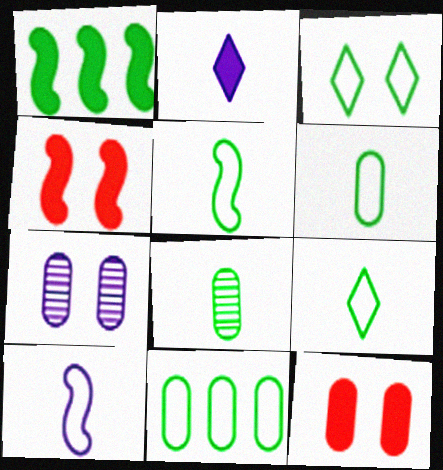[[1, 2, 12], 
[1, 3, 8], 
[3, 4, 7], 
[3, 5, 11], 
[5, 6, 9]]